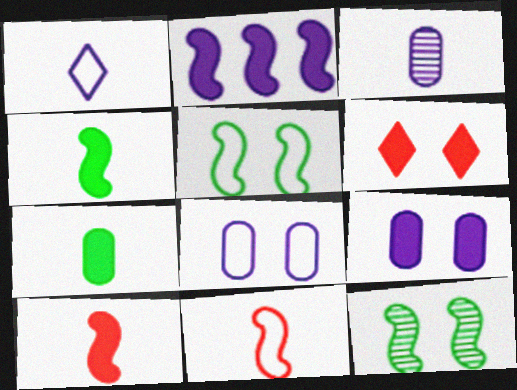[[2, 6, 7], 
[2, 11, 12], 
[6, 8, 12]]